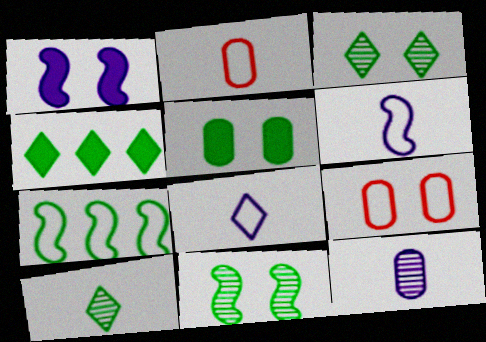[[1, 3, 9], 
[5, 7, 10], 
[7, 8, 9]]